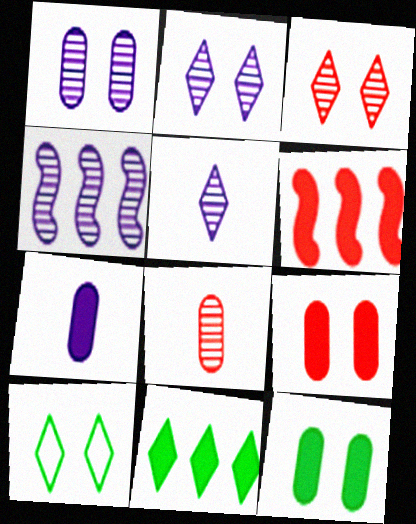[[1, 4, 5]]